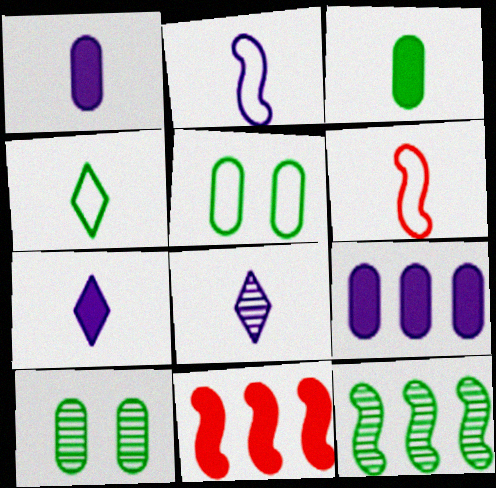[[1, 2, 8], 
[3, 6, 8], 
[5, 8, 11]]